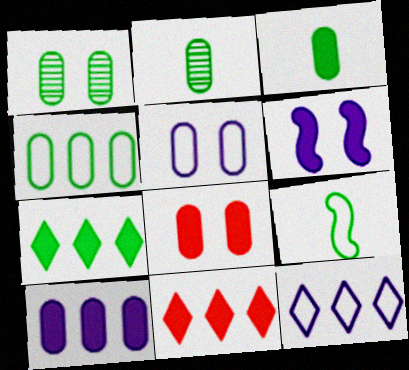[[1, 3, 4], 
[1, 5, 8], 
[1, 7, 9], 
[3, 6, 11], 
[3, 8, 10]]